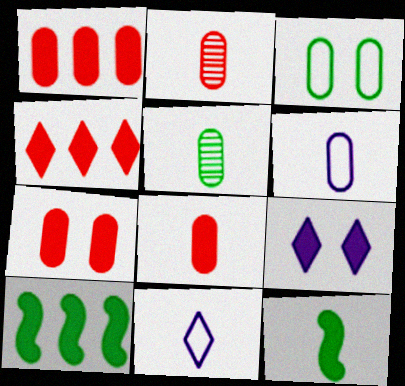[[1, 7, 8], 
[1, 9, 12], 
[2, 11, 12], 
[5, 6, 8], 
[8, 9, 10]]